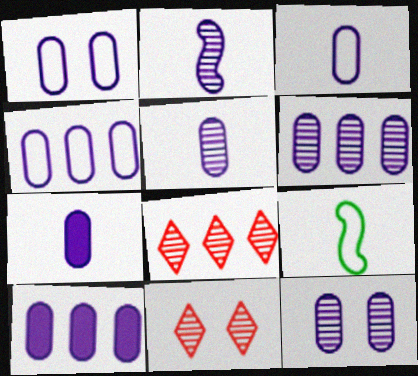[[1, 3, 4], 
[1, 5, 10], 
[1, 6, 7], 
[3, 5, 7], 
[3, 10, 12], 
[4, 6, 10], 
[4, 7, 12], 
[5, 6, 12], 
[9, 10, 11]]